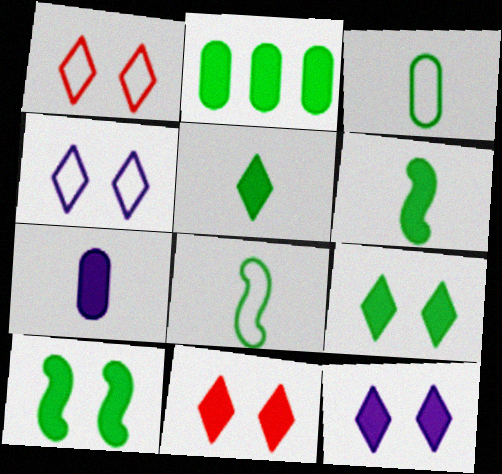[[2, 5, 10], 
[2, 6, 9], 
[9, 11, 12]]